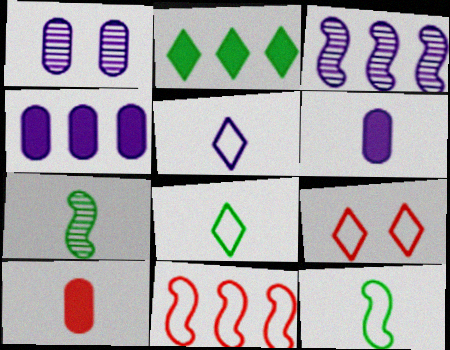[[4, 7, 9], 
[5, 7, 10]]